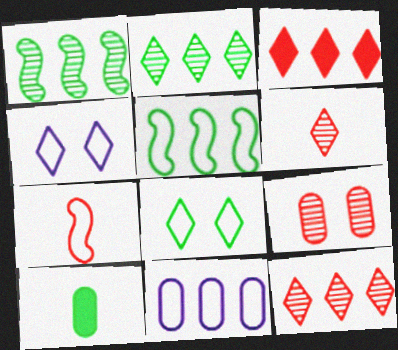[[1, 3, 11], 
[1, 8, 10], 
[3, 7, 9], 
[7, 8, 11], 
[9, 10, 11]]